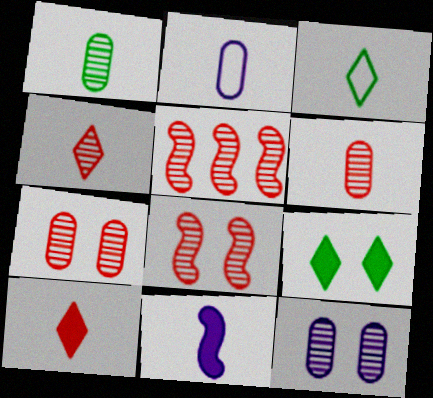[[2, 5, 9], 
[3, 6, 11], 
[4, 5, 7]]